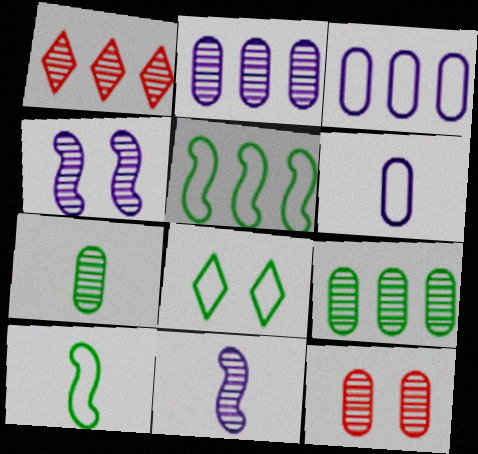[[1, 4, 7], 
[2, 7, 12]]